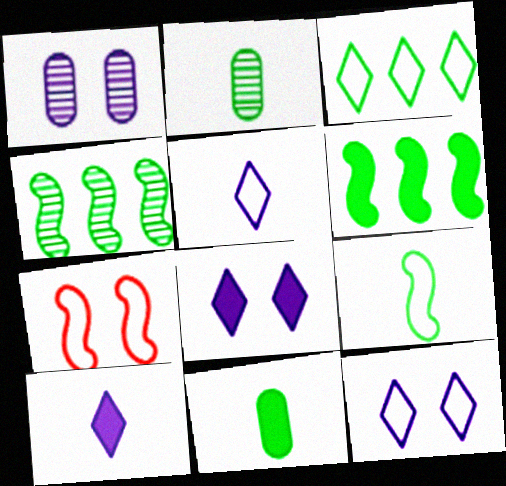[]